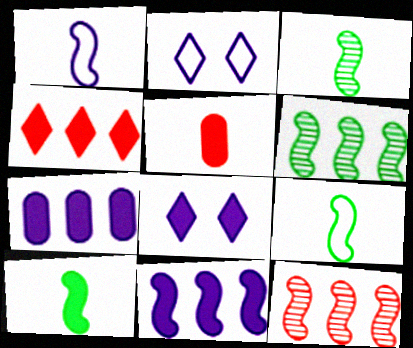[[2, 5, 6], 
[3, 9, 10]]